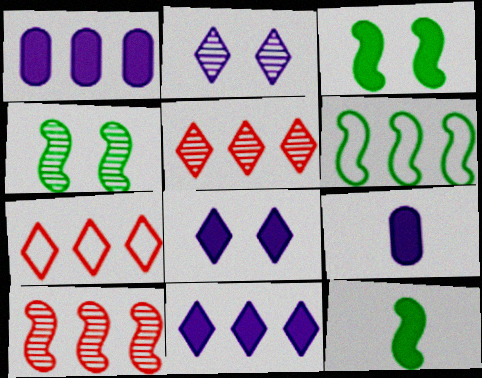[[1, 5, 6], 
[4, 6, 12], 
[4, 7, 9]]